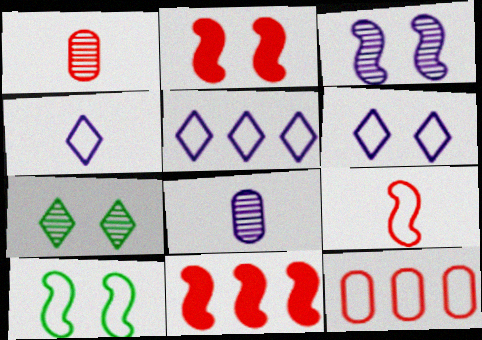[[2, 3, 10], 
[4, 5, 6], 
[4, 10, 12]]